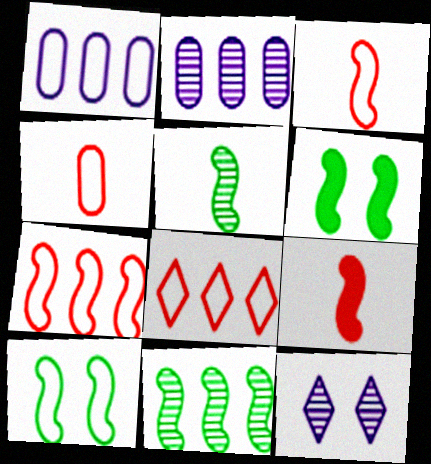[]